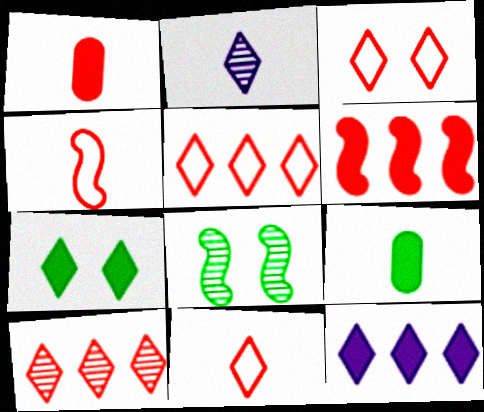[[2, 4, 9], 
[2, 5, 7], 
[3, 5, 11]]